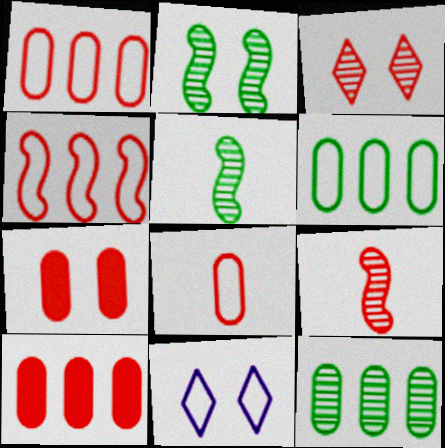[[2, 7, 11], 
[5, 10, 11]]